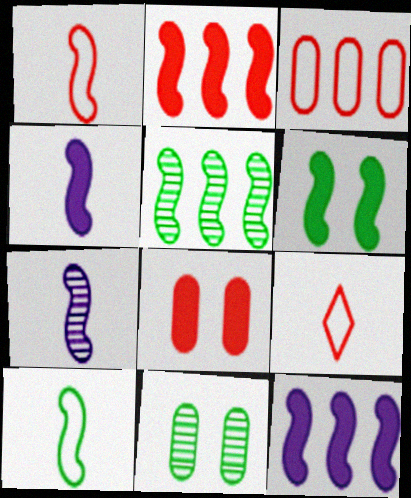[[2, 4, 6], 
[5, 6, 10], 
[9, 11, 12]]